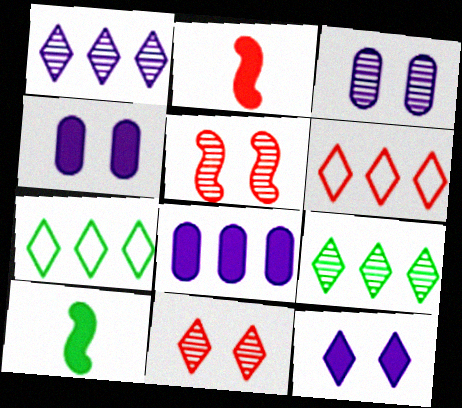[[2, 3, 7], 
[3, 6, 10]]